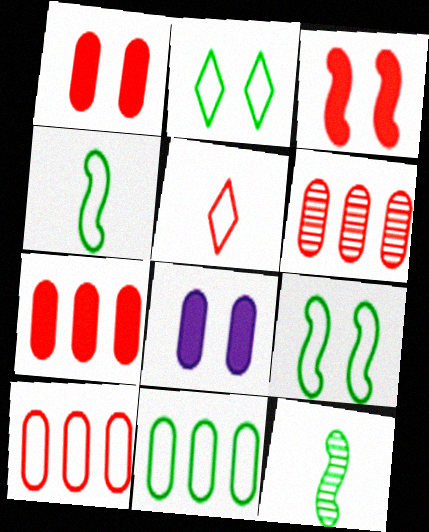[[2, 4, 11], 
[3, 5, 6], 
[6, 7, 10]]